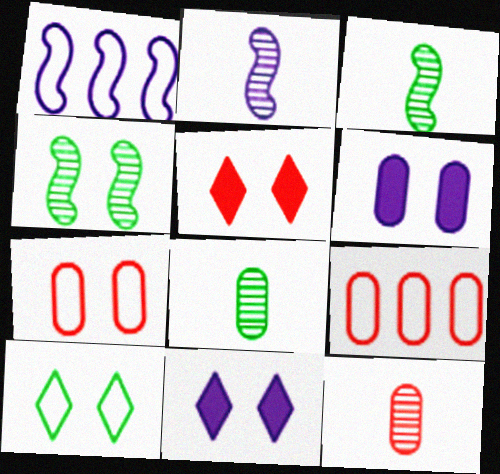[[1, 5, 8], 
[3, 9, 11], 
[4, 7, 11], 
[6, 8, 9]]